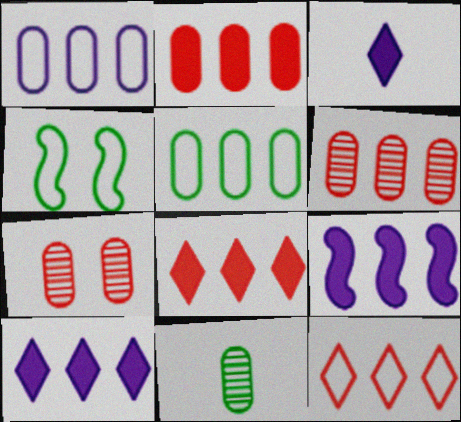[[3, 4, 6]]